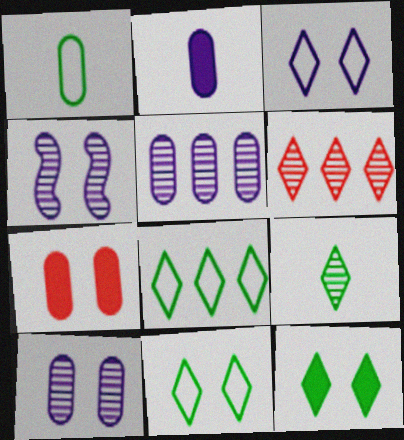[[1, 5, 7], 
[4, 7, 11], 
[8, 9, 12]]